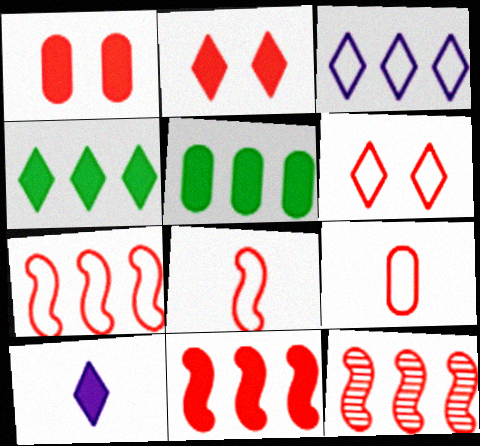[[2, 4, 10], 
[2, 9, 12], 
[3, 5, 12], 
[6, 7, 9], 
[7, 11, 12]]